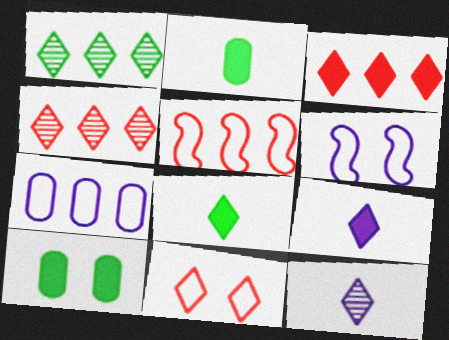[[1, 9, 11], 
[2, 4, 6], 
[5, 10, 12]]